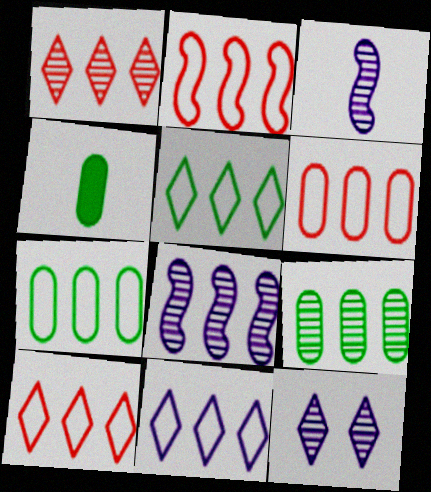[[1, 8, 9], 
[2, 4, 12], 
[2, 6, 10], 
[2, 7, 11], 
[5, 10, 11]]